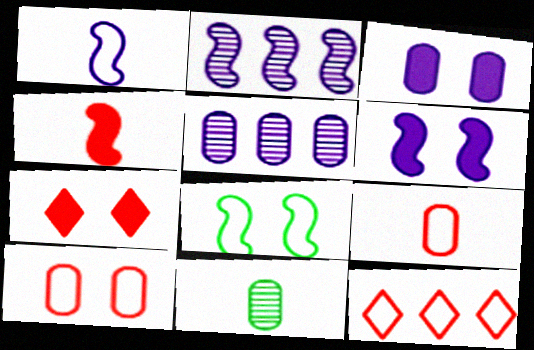[[1, 2, 6], 
[2, 4, 8], 
[6, 11, 12]]